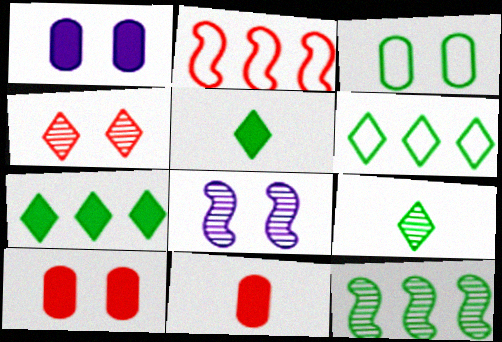[[1, 2, 9], 
[2, 4, 11], 
[3, 5, 12], 
[6, 8, 11]]